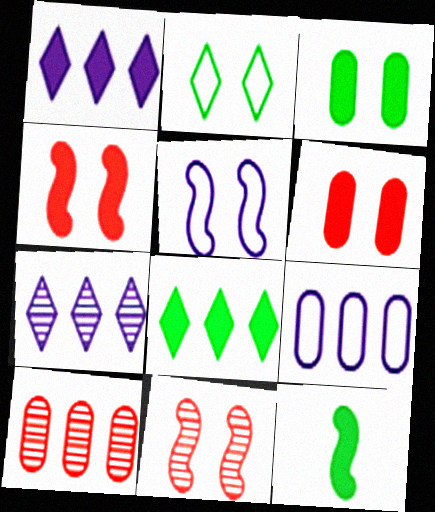[[1, 6, 12], 
[3, 8, 12]]